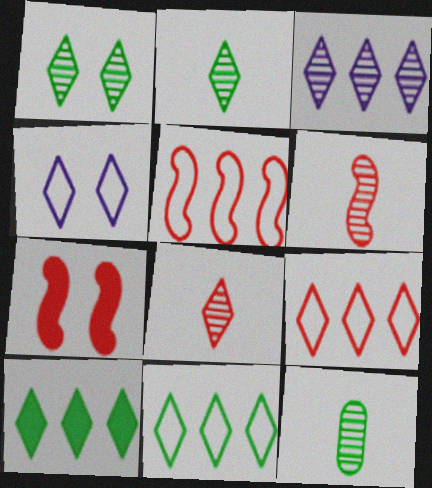[[1, 3, 8], 
[3, 9, 10], 
[4, 8, 10], 
[5, 6, 7]]